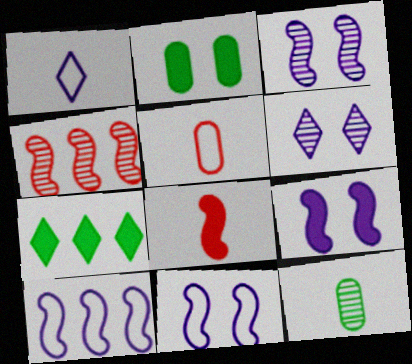[[1, 2, 4], 
[1, 8, 12], 
[3, 5, 7], 
[3, 9, 11], 
[4, 6, 12]]